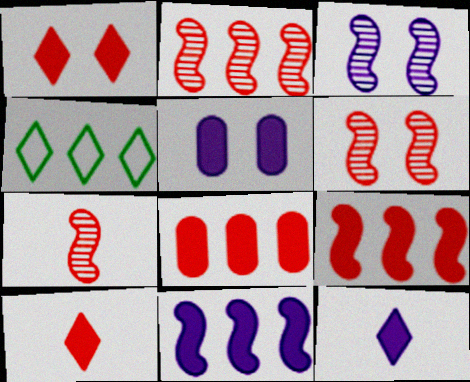[[2, 6, 7], 
[4, 5, 7], 
[5, 11, 12]]